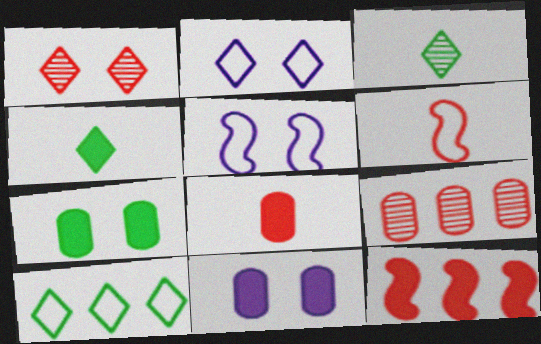[[1, 5, 7], 
[4, 5, 9], 
[4, 11, 12]]